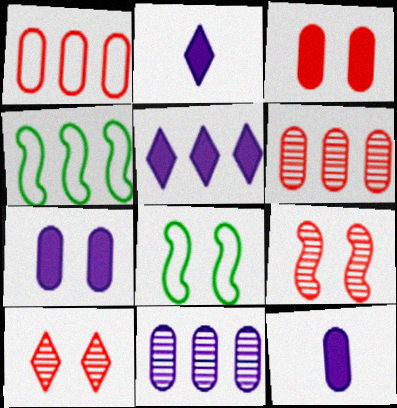[[2, 6, 8], 
[4, 5, 6], 
[4, 10, 12], 
[7, 8, 10]]